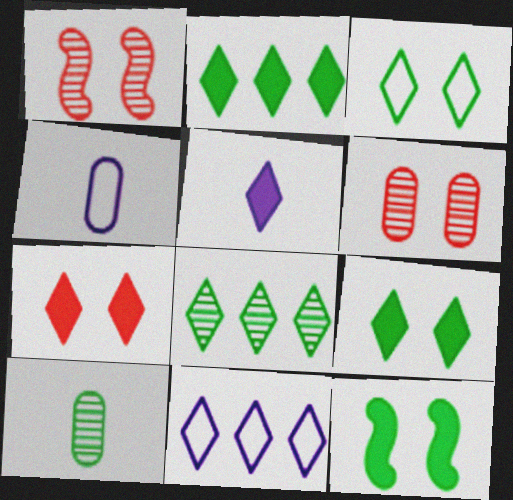[[1, 2, 4], 
[2, 5, 7]]